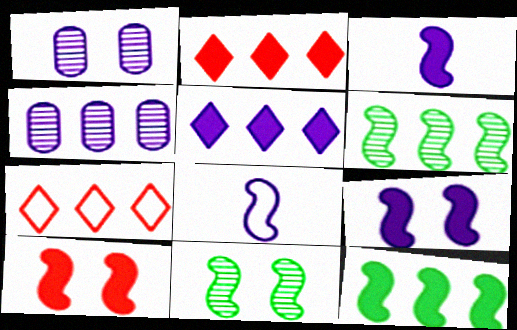[[1, 5, 8], 
[3, 10, 12], 
[4, 7, 12], 
[6, 8, 10]]